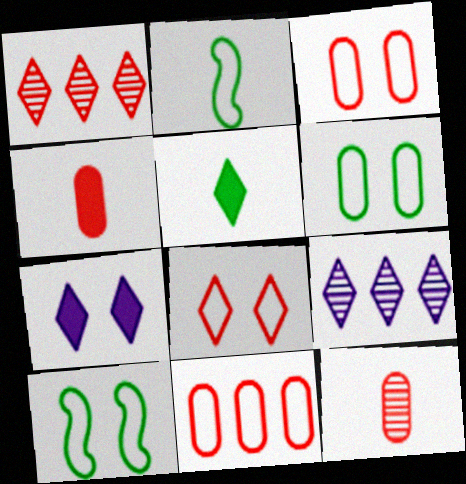[[4, 9, 10], 
[5, 8, 9]]